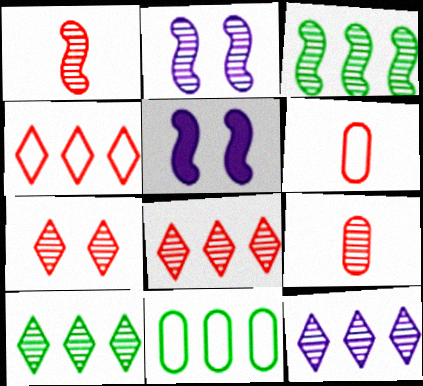[[1, 2, 3], 
[2, 9, 10], 
[5, 6, 10], 
[8, 10, 12]]